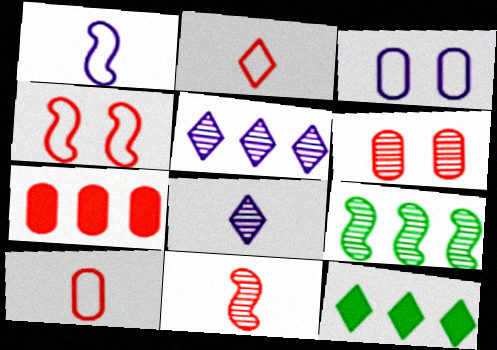[[1, 6, 12], 
[3, 11, 12], 
[6, 7, 10], 
[6, 8, 9]]